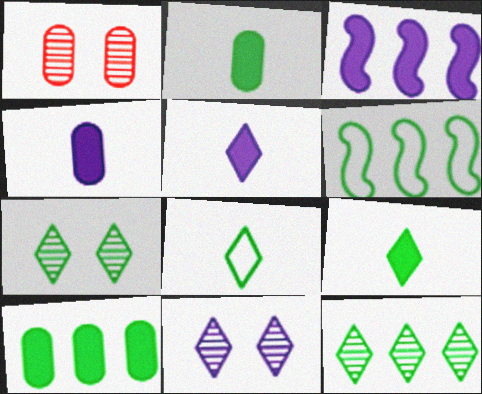[[1, 3, 8], 
[1, 5, 6], 
[2, 6, 7], 
[6, 10, 12]]